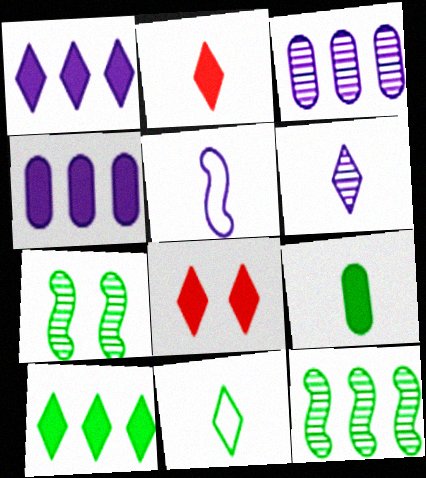[[2, 6, 11]]